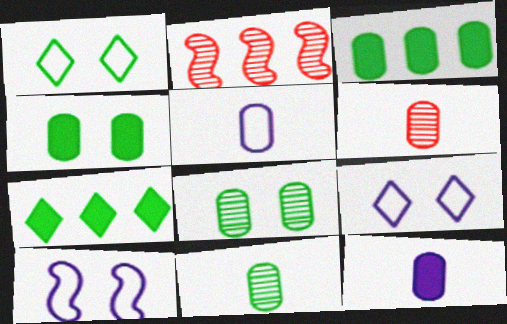[[1, 2, 12], 
[6, 7, 10]]